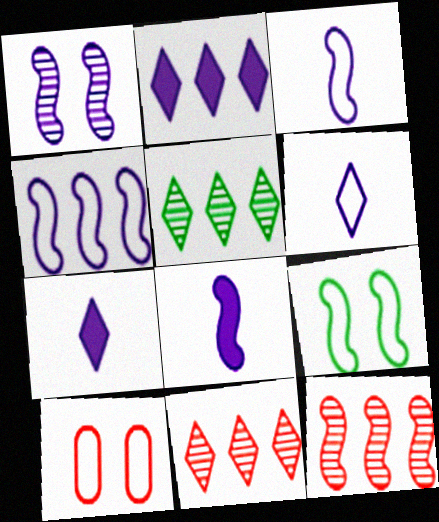[[1, 4, 8], 
[5, 8, 10], 
[8, 9, 12]]